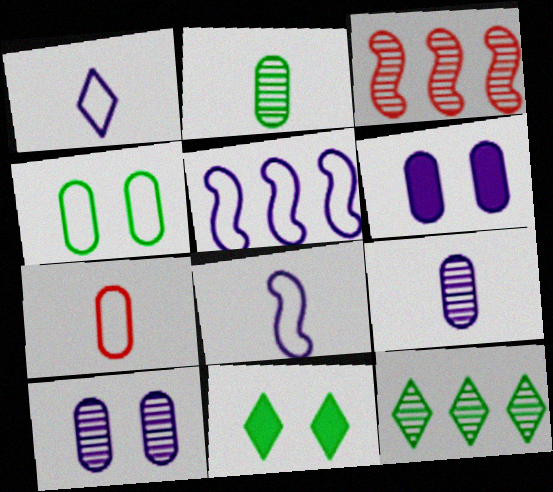[]